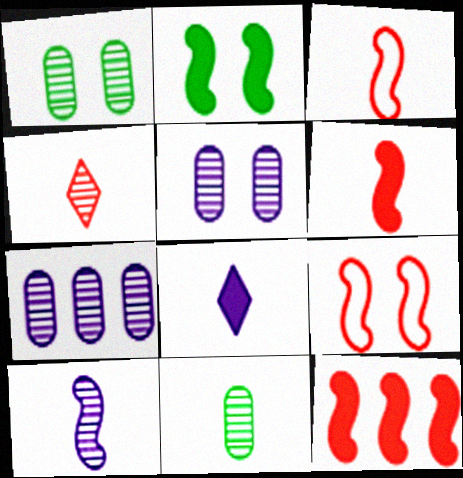[[3, 8, 11], 
[4, 10, 11]]